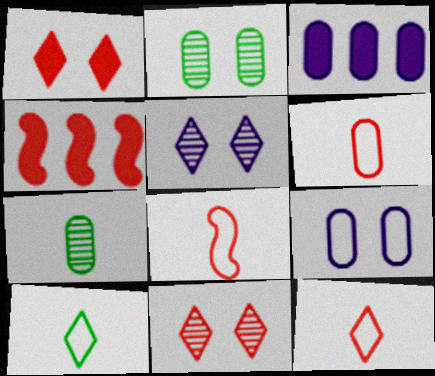[[2, 3, 6], 
[4, 6, 11], 
[6, 8, 12]]